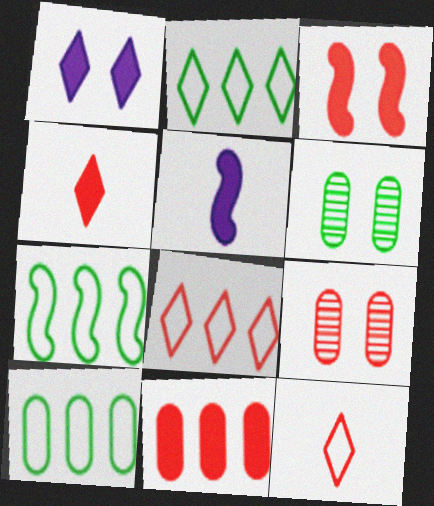[[2, 5, 9], 
[2, 7, 10], 
[3, 4, 11], 
[5, 6, 8]]